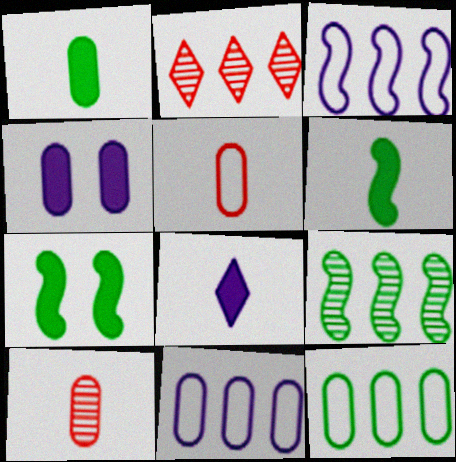[[4, 10, 12]]